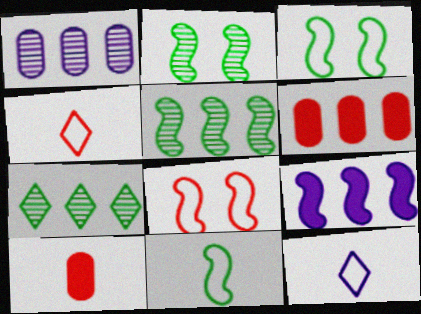[[2, 6, 12]]